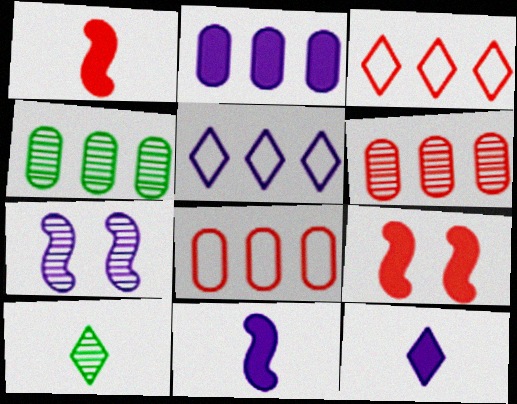[[2, 4, 8], 
[6, 7, 10]]